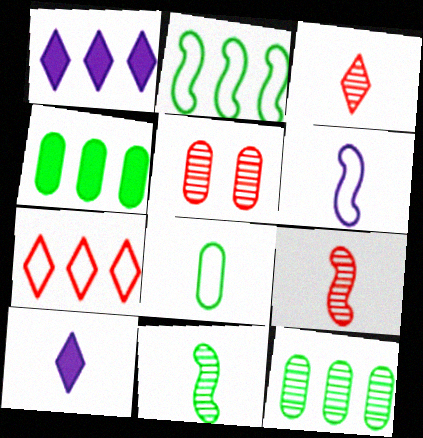[[2, 5, 10], 
[8, 9, 10]]